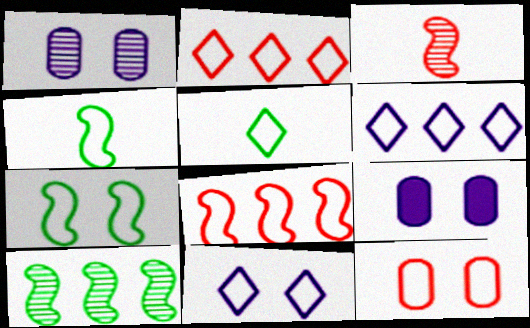[[2, 5, 11], 
[4, 6, 12], 
[7, 11, 12]]